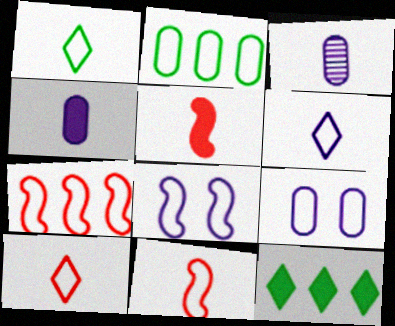[[1, 3, 5], 
[1, 6, 10], 
[1, 7, 9], 
[2, 8, 10]]